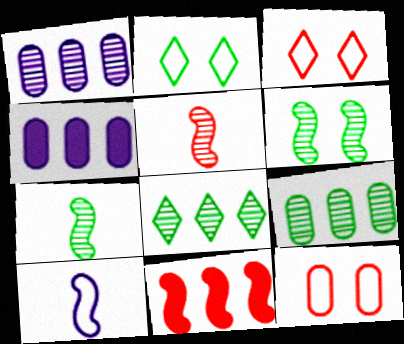[[2, 4, 5], 
[3, 4, 7], 
[6, 10, 11]]